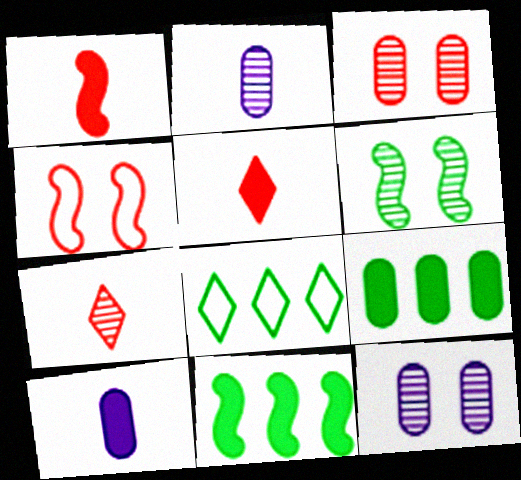[[1, 8, 12]]